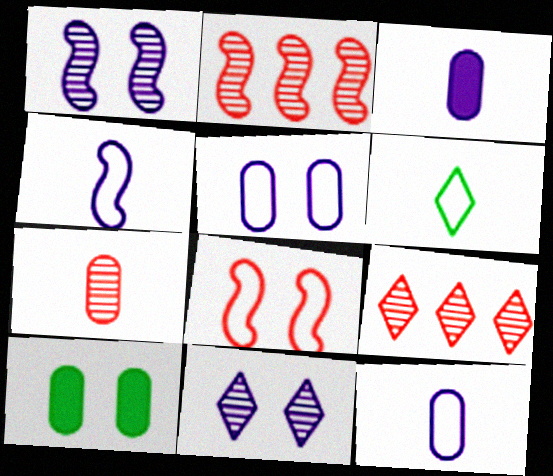[[4, 9, 10], 
[8, 10, 11]]